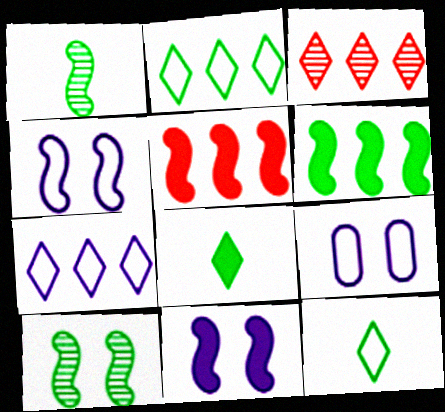[[1, 4, 5]]